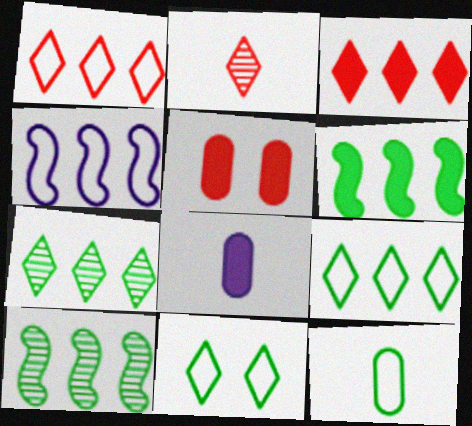[]